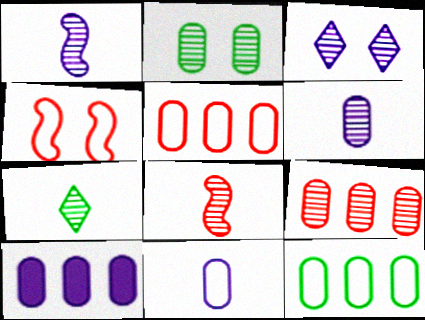[[2, 6, 9], 
[4, 7, 10], 
[6, 7, 8], 
[9, 10, 12]]